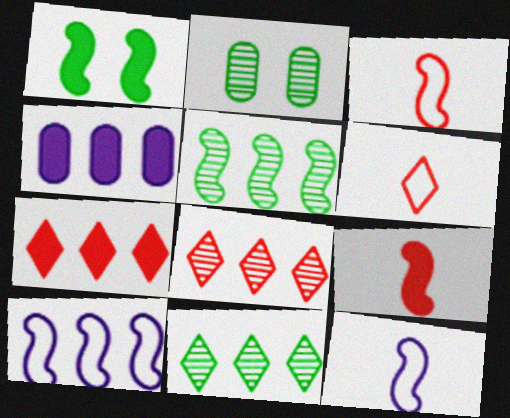[[2, 7, 12]]